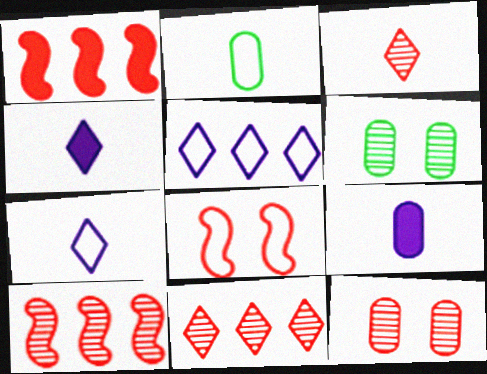[[1, 6, 7], 
[2, 5, 8], 
[3, 10, 12]]